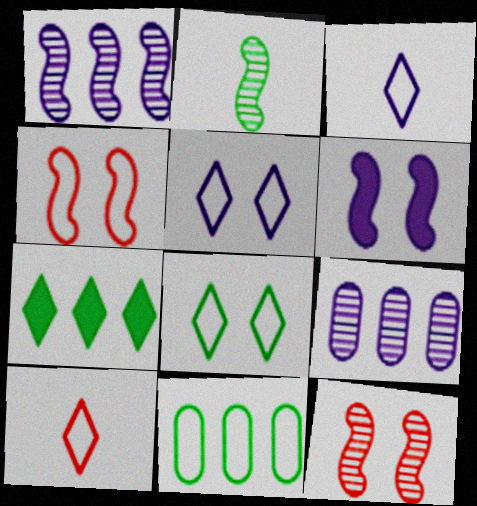[[1, 2, 12], 
[3, 4, 11], 
[3, 6, 9]]